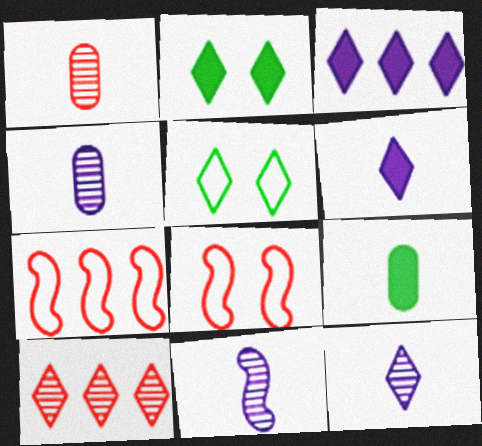[[2, 4, 7], 
[4, 11, 12], 
[5, 6, 10]]